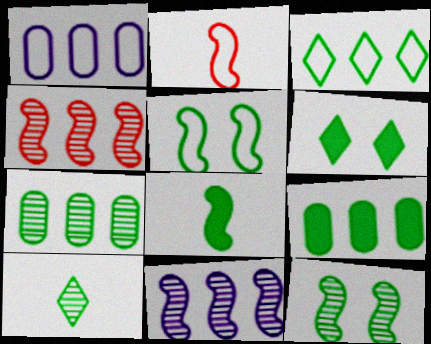[[3, 6, 10], 
[5, 9, 10], 
[6, 8, 9], 
[7, 10, 12]]